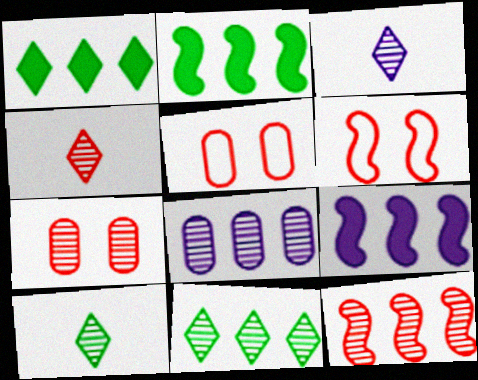[[2, 3, 5], 
[3, 4, 10], 
[4, 7, 12], 
[5, 9, 10], 
[8, 11, 12]]